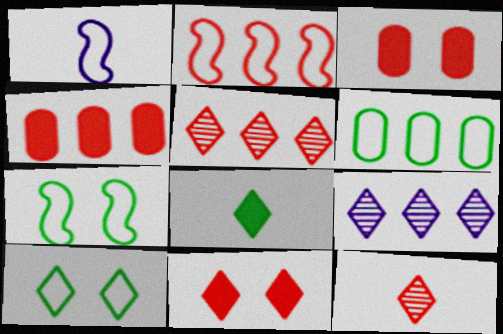[[1, 2, 7], 
[2, 3, 12], 
[2, 4, 5]]